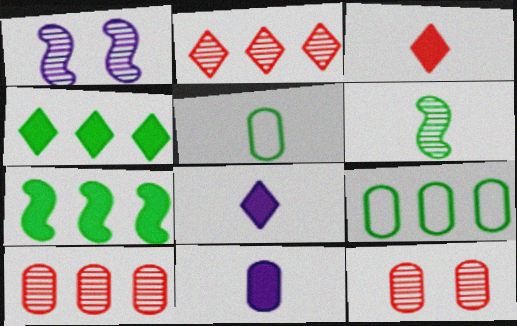[[1, 3, 9], 
[9, 11, 12]]